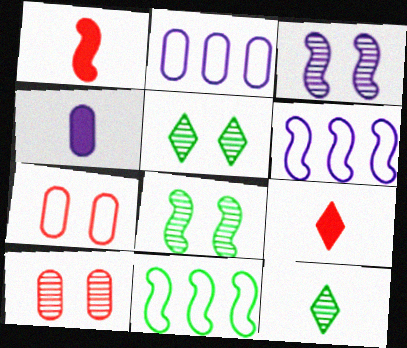[[1, 2, 5], 
[1, 3, 11], 
[1, 6, 8], 
[2, 8, 9], 
[3, 5, 10]]